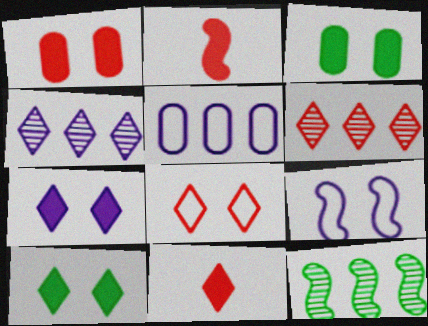[[2, 9, 12], 
[6, 8, 11]]